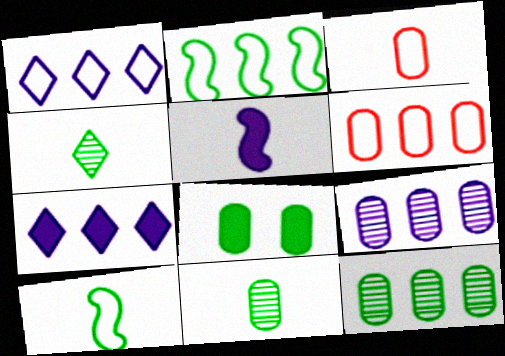[[1, 2, 6], 
[2, 4, 8], 
[3, 4, 5], 
[3, 8, 9]]